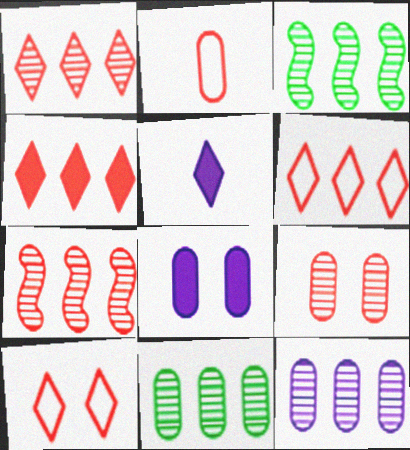[[1, 3, 12], 
[1, 4, 6], 
[2, 8, 11]]